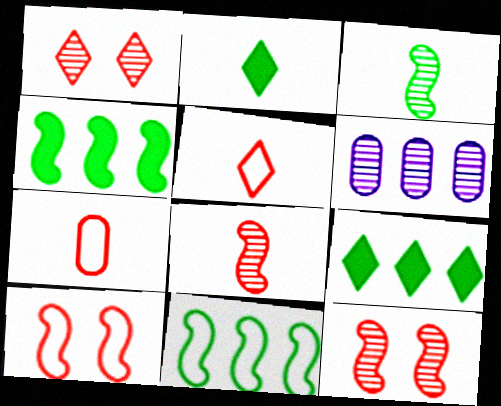[[1, 3, 6], 
[2, 6, 10]]